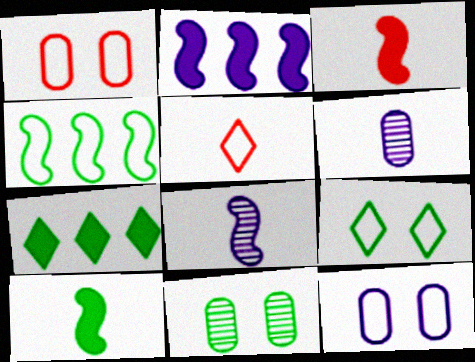[[1, 7, 8], 
[2, 5, 11], 
[4, 5, 12], 
[5, 6, 10]]